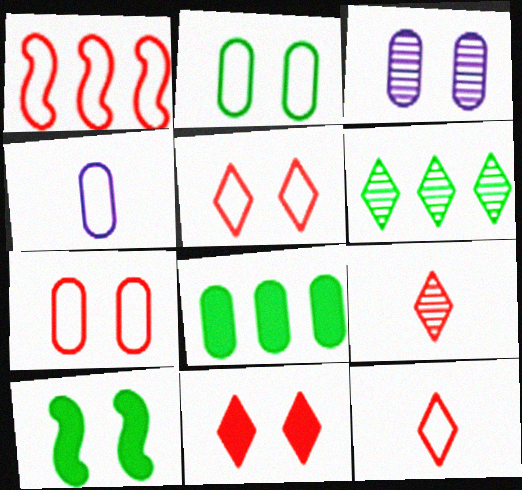[[1, 7, 12], 
[3, 5, 10]]